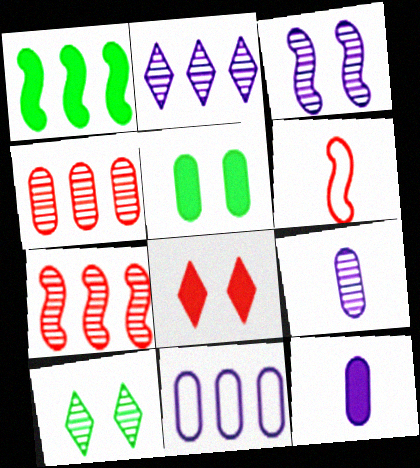[[1, 3, 6], 
[1, 8, 12], 
[2, 3, 9], 
[2, 5, 6], 
[4, 6, 8], 
[7, 9, 10]]